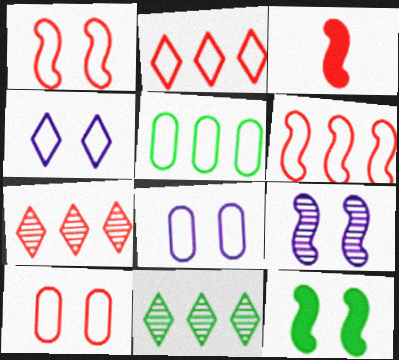[[1, 9, 12], 
[3, 7, 10], 
[3, 8, 11]]